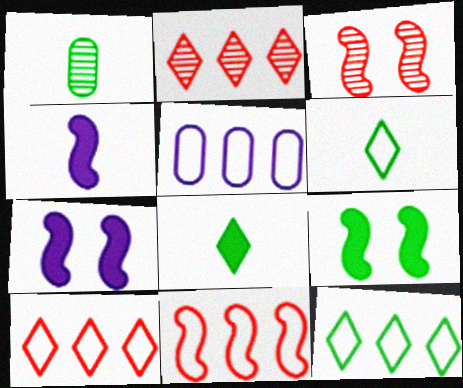[[1, 7, 10], 
[1, 9, 12], 
[3, 5, 8], 
[5, 11, 12]]